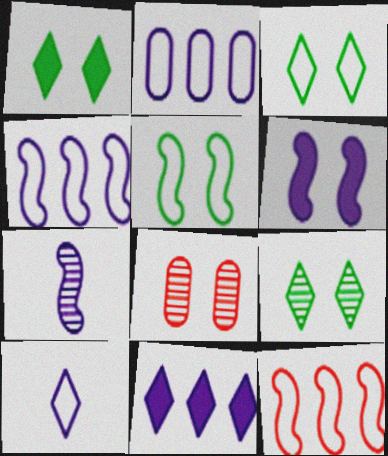[[1, 3, 9], 
[3, 6, 8], 
[4, 6, 7]]